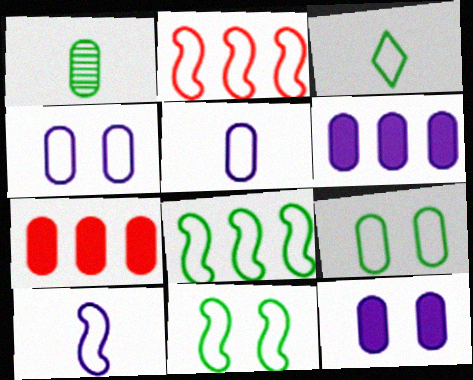[[1, 4, 7], 
[2, 3, 4], 
[2, 10, 11], 
[3, 8, 9]]